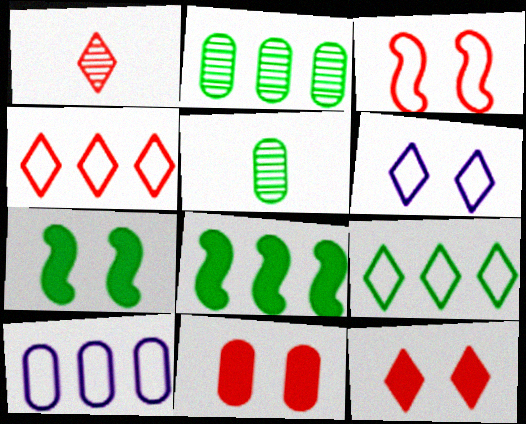[[1, 4, 12], 
[1, 7, 10], 
[2, 8, 9], 
[5, 7, 9], 
[5, 10, 11]]